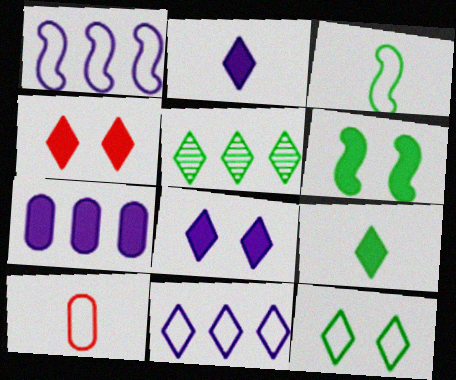[[1, 10, 12], 
[5, 9, 12]]